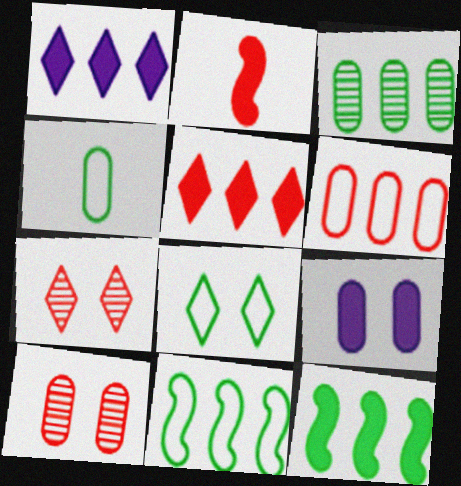[[2, 6, 7], 
[4, 8, 11]]